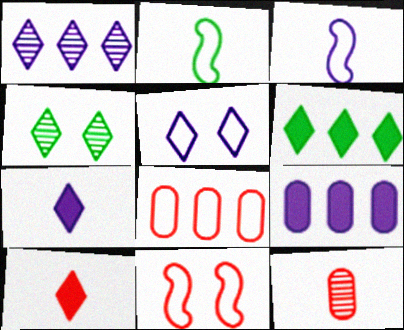[[1, 5, 7], 
[2, 5, 8], 
[2, 7, 12]]